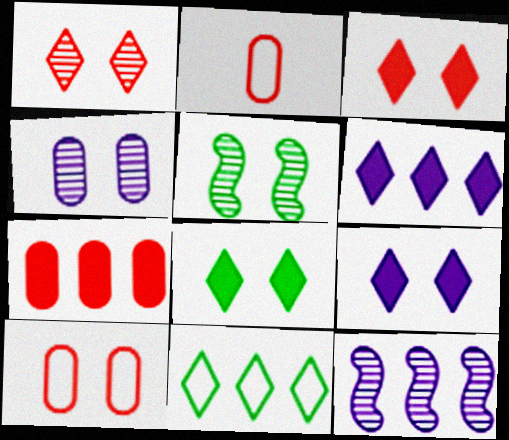[[1, 4, 5], 
[2, 5, 6], 
[2, 8, 12], 
[3, 8, 9], 
[5, 9, 10], 
[7, 11, 12]]